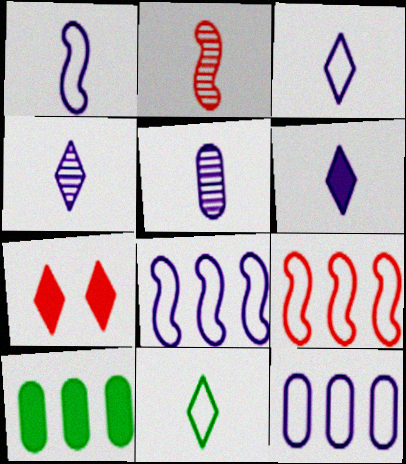[[1, 5, 6], 
[3, 4, 6]]